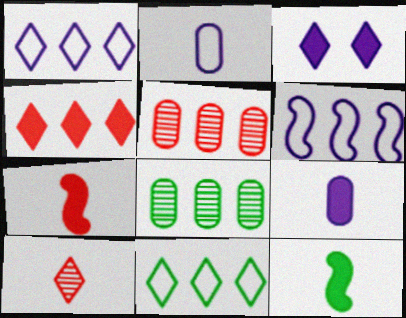[[2, 10, 12], 
[3, 10, 11], 
[4, 6, 8]]